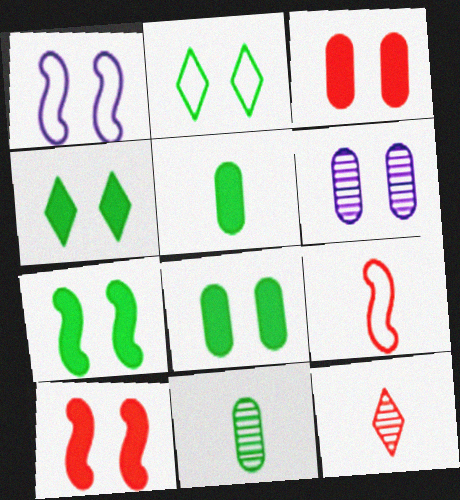[[2, 6, 10], 
[4, 7, 8]]